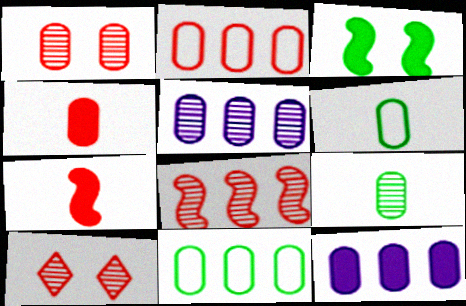[[1, 2, 4], 
[1, 5, 9], 
[1, 6, 12], 
[2, 7, 10]]